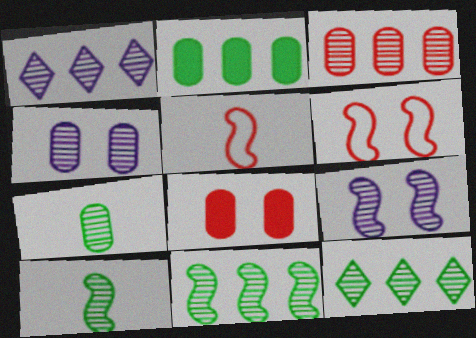[[1, 3, 11], 
[3, 4, 7]]